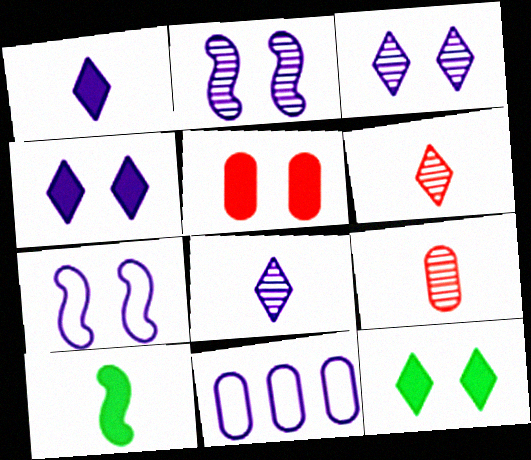[[1, 2, 11]]